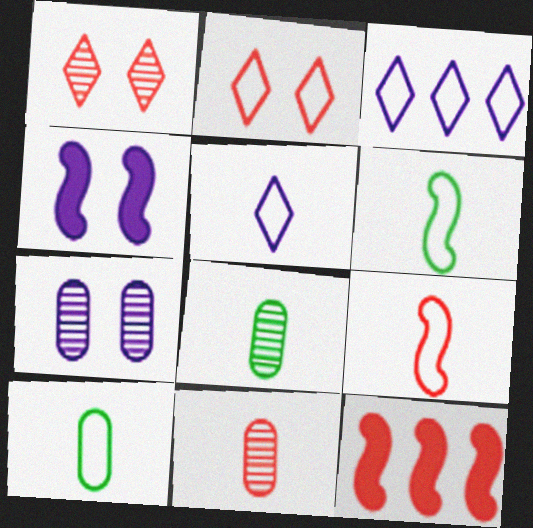[[2, 11, 12], 
[5, 9, 10]]